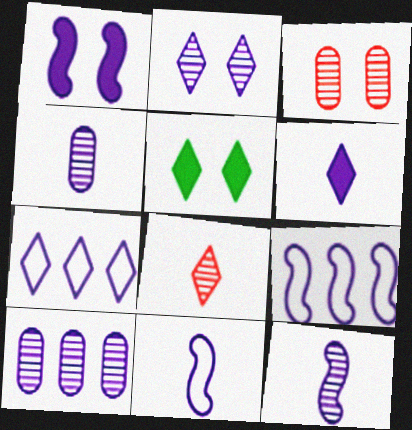[[1, 4, 7], 
[1, 9, 12], 
[2, 6, 7], 
[2, 10, 12], 
[4, 6, 11], 
[5, 7, 8]]